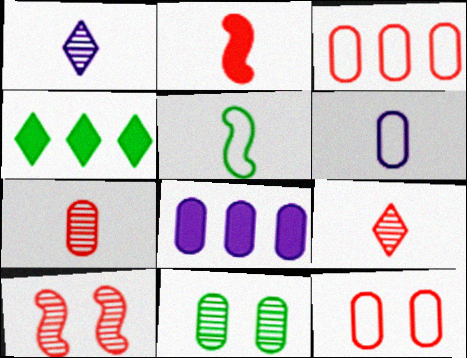[[4, 5, 11], 
[4, 6, 10]]